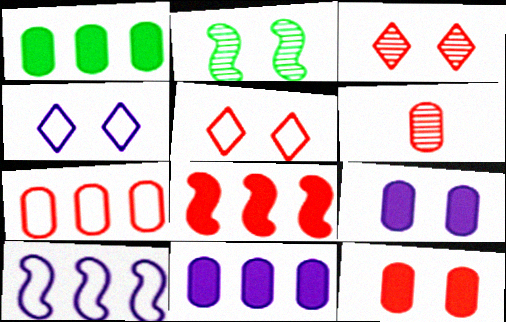[[2, 4, 12], 
[2, 5, 9], 
[5, 6, 8], 
[6, 7, 12]]